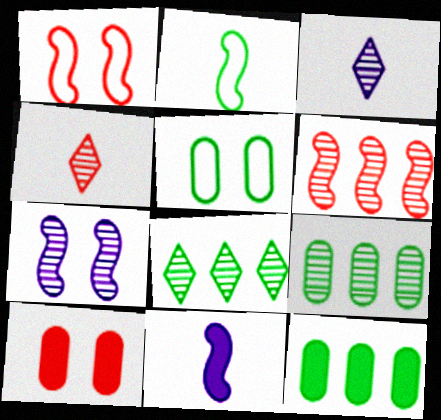[[1, 3, 12], 
[4, 7, 9]]